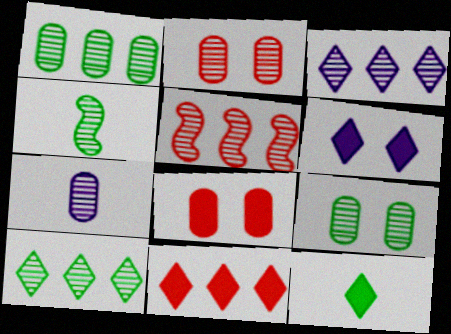[[1, 2, 7], 
[1, 3, 5], 
[2, 3, 4], 
[4, 9, 10], 
[6, 11, 12]]